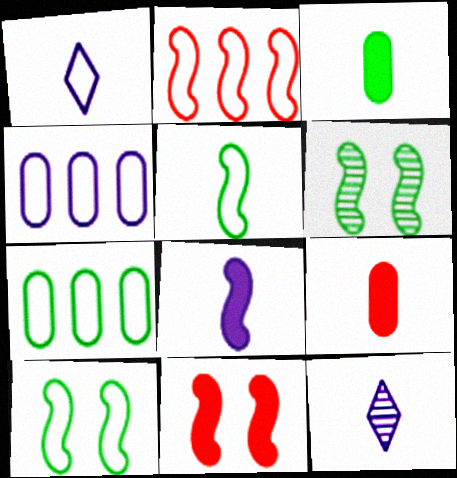[[2, 6, 8], 
[5, 9, 12], 
[7, 11, 12]]